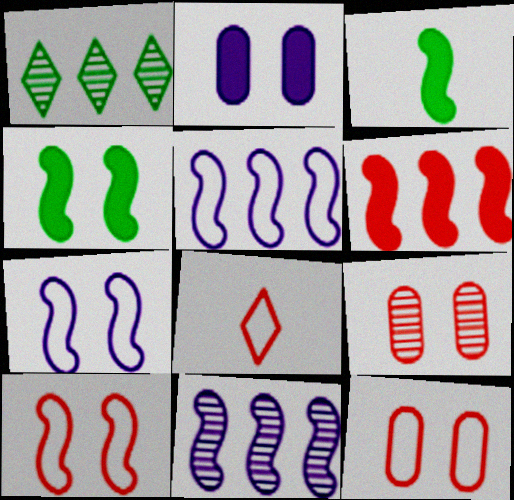[[3, 10, 11], 
[6, 8, 9]]